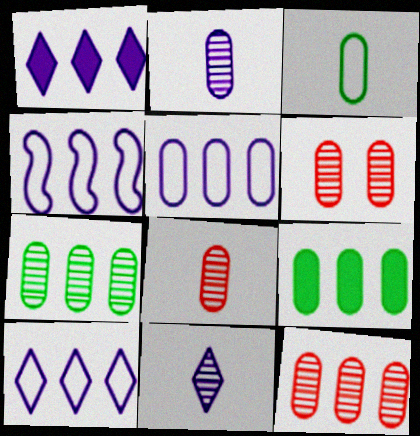[[2, 6, 7], 
[4, 5, 10], 
[5, 9, 12], 
[6, 8, 12]]